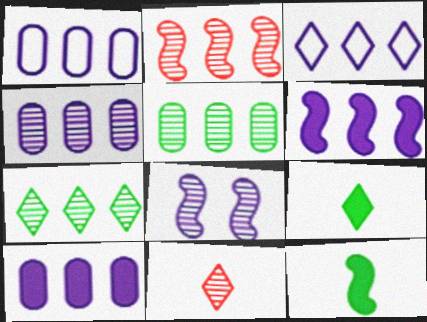[[1, 4, 10], 
[2, 4, 7], 
[3, 4, 6], 
[5, 8, 11]]